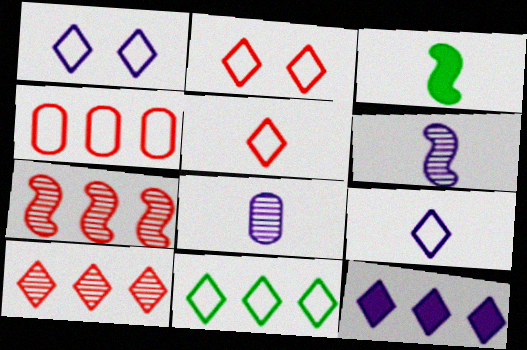[[1, 5, 11], 
[2, 9, 11], 
[3, 5, 8], 
[10, 11, 12]]